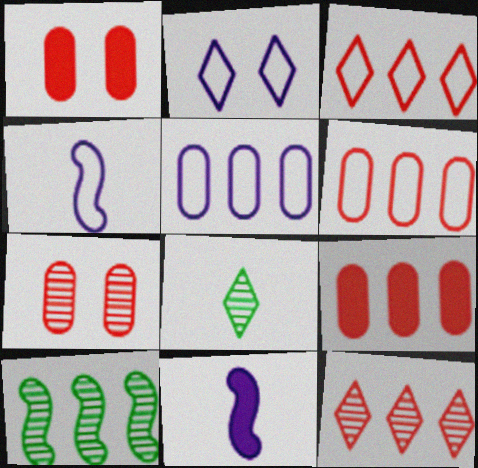[[2, 4, 5]]